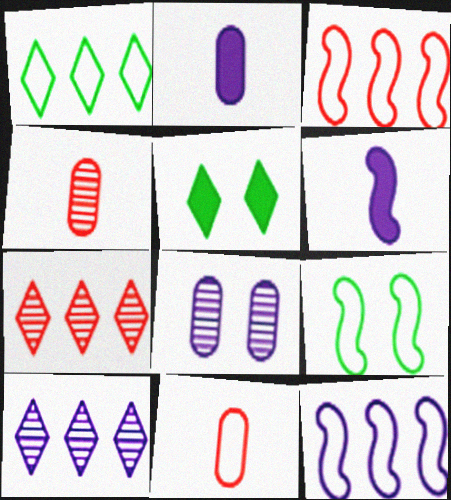[[2, 7, 9], 
[4, 5, 12]]